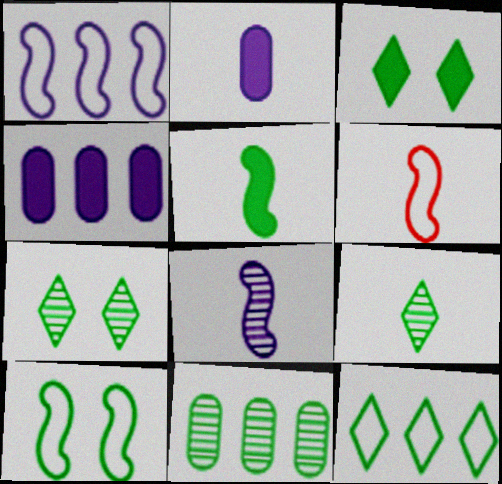[[1, 6, 10], 
[2, 6, 9], 
[3, 9, 12], 
[4, 6, 7], 
[5, 6, 8]]